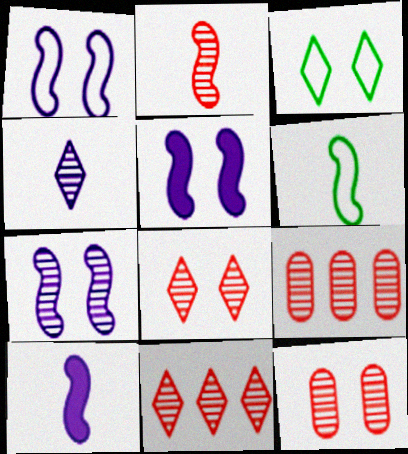[[1, 5, 7], 
[2, 6, 10], 
[2, 8, 9], 
[2, 11, 12], 
[3, 5, 12], 
[3, 9, 10]]